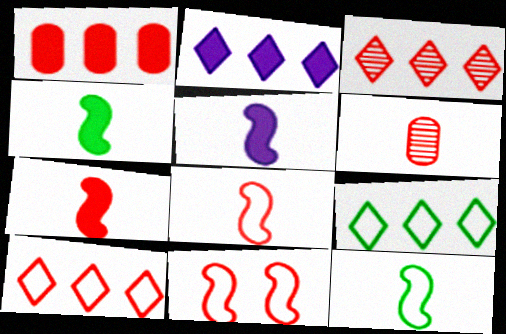[[2, 3, 9], 
[4, 5, 7]]